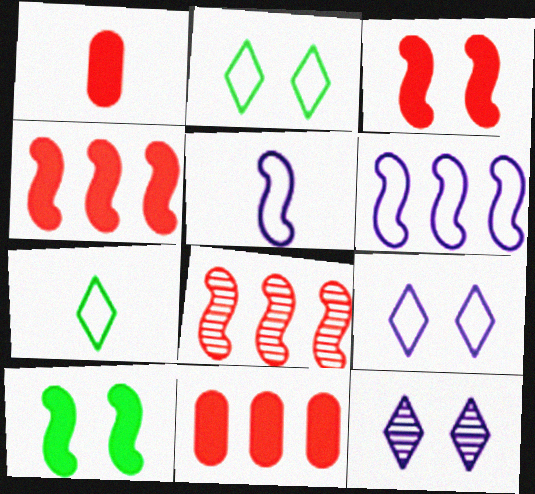[[5, 8, 10]]